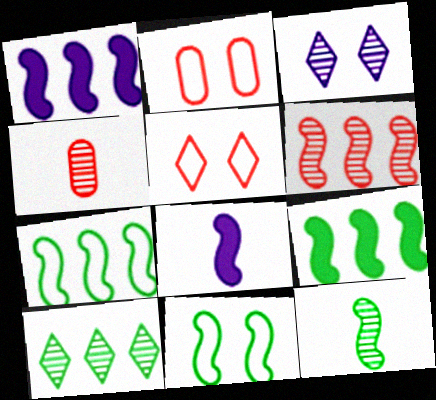[[1, 6, 7], 
[2, 8, 10], 
[6, 8, 11], 
[9, 11, 12]]